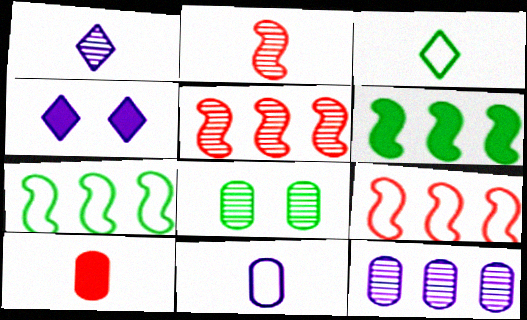[[1, 5, 8], 
[3, 6, 8], 
[4, 6, 10]]